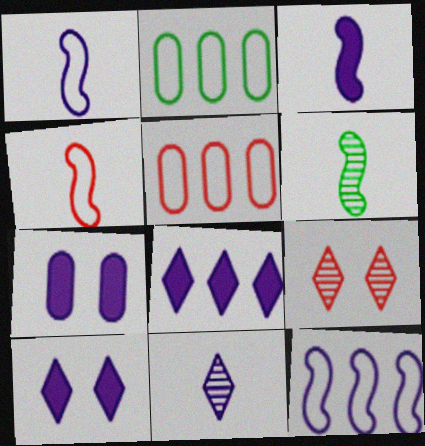[[2, 3, 9], 
[3, 4, 6], 
[3, 7, 8], 
[5, 6, 10], 
[7, 11, 12]]